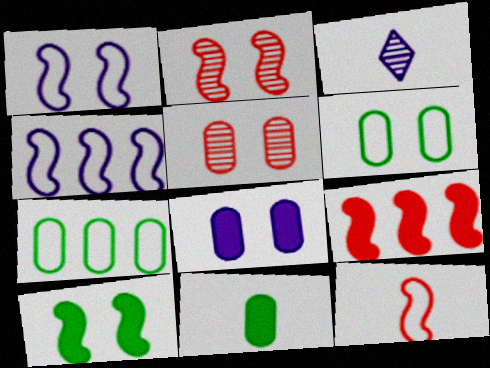[[1, 2, 10], 
[2, 9, 12], 
[3, 4, 8], 
[3, 6, 9], 
[3, 11, 12], 
[5, 6, 8]]